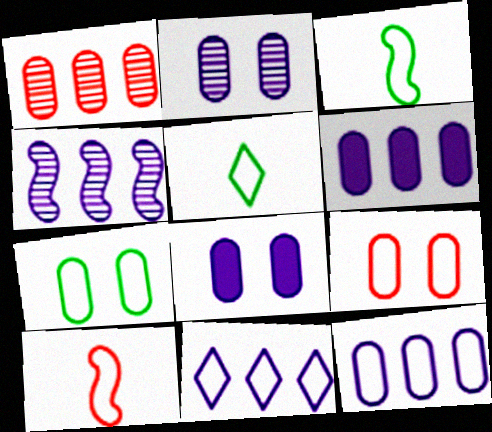[[3, 9, 11], 
[4, 6, 11], 
[7, 10, 11]]